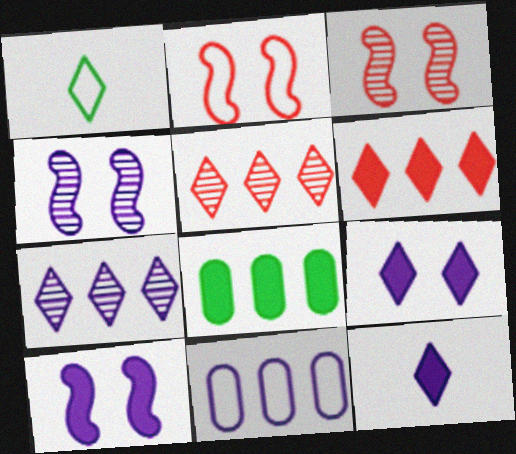[[1, 2, 11], 
[1, 5, 9], 
[4, 11, 12]]